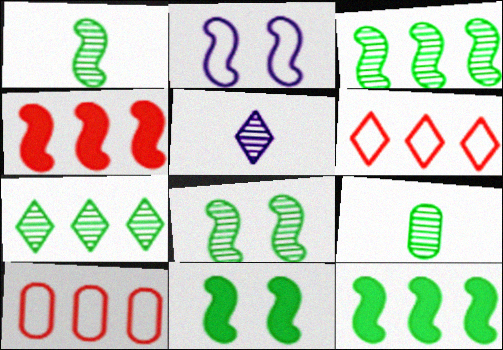[[1, 2, 4], 
[1, 3, 8], 
[5, 10, 11], 
[7, 8, 9]]